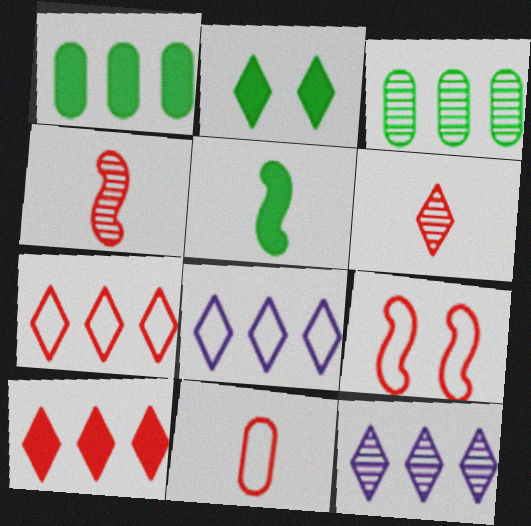[[1, 2, 5], 
[2, 6, 8], 
[7, 9, 11]]